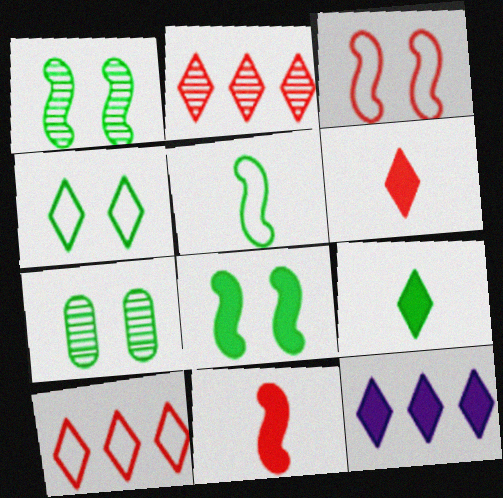[[4, 7, 8]]